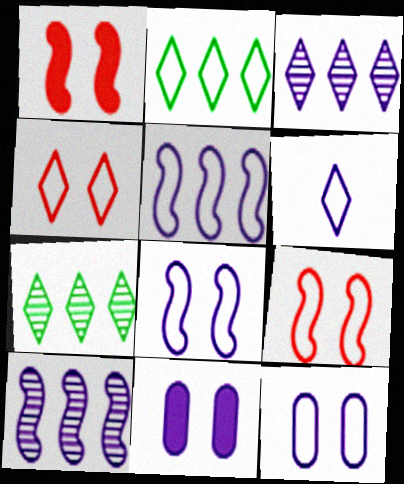[[2, 4, 6], 
[5, 6, 12], 
[6, 10, 11]]